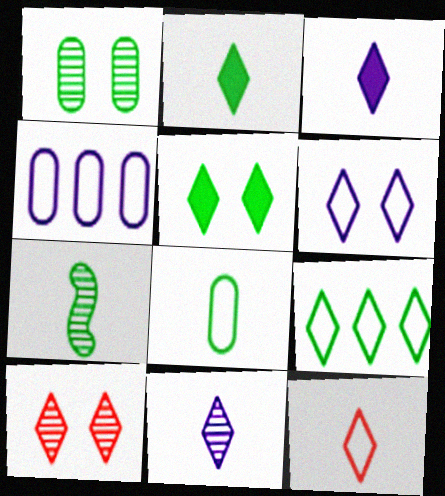[[2, 7, 8], 
[2, 11, 12], 
[3, 9, 10], 
[5, 6, 10], 
[6, 9, 12]]